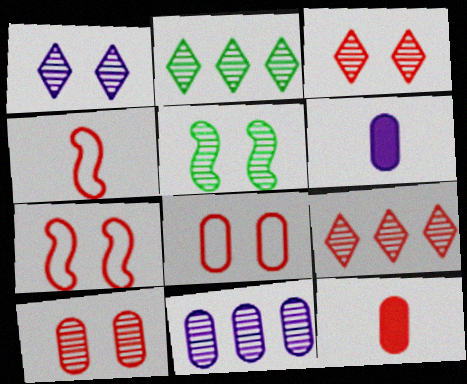[[1, 5, 10], 
[2, 6, 7], 
[7, 9, 12]]